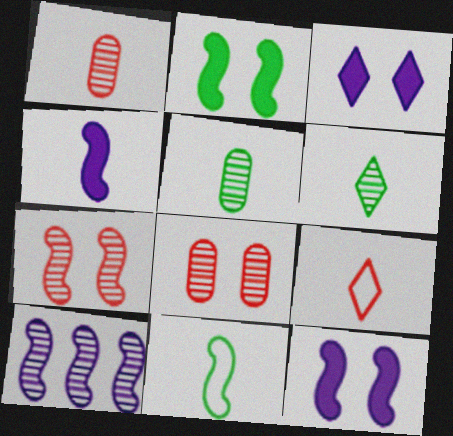[[4, 5, 9], 
[6, 8, 10]]